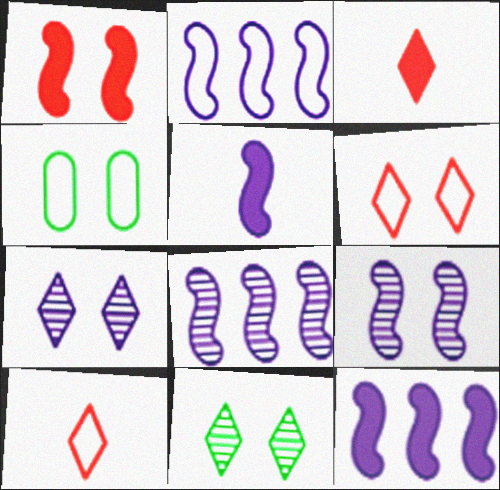[[1, 4, 7], 
[2, 4, 10], 
[2, 5, 9], 
[2, 8, 12], 
[3, 4, 8]]